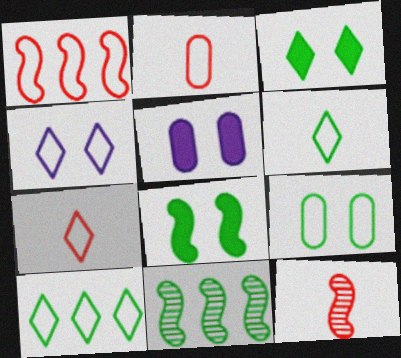[[4, 7, 10], 
[5, 7, 11], 
[5, 10, 12]]